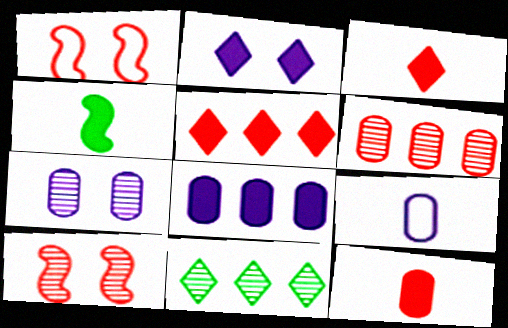[[1, 3, 6], 
[7, 8, 9]]